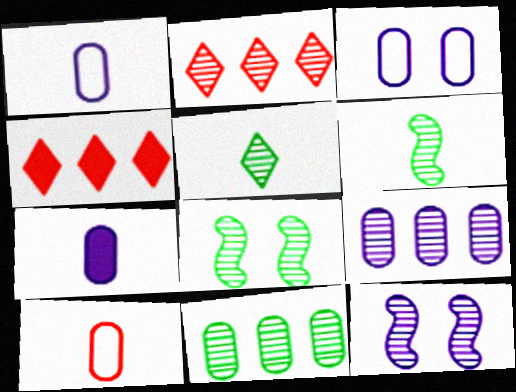[[1, 4, 8], 
[3, 4, 6], 
[3, 7, 9], 
[5, 8, 11]]